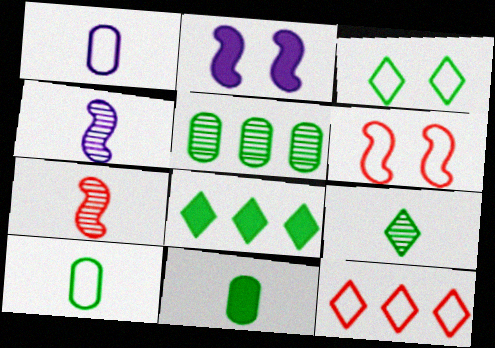[[3, 8, 9]]